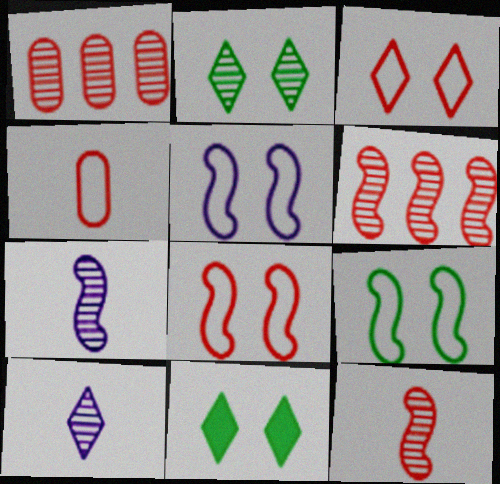[[1, 2, 7], 
[5, 8, 9]]